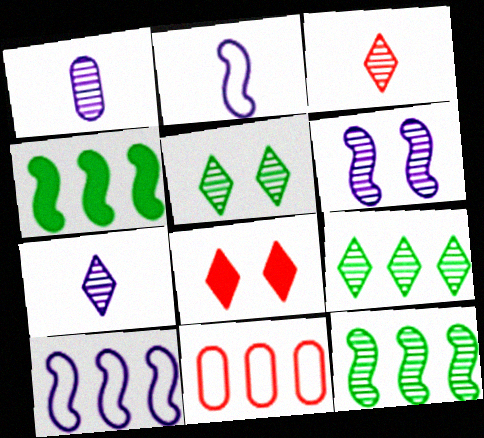[]